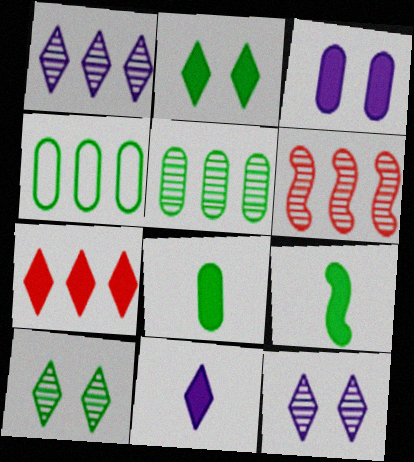[[1, 5, 6], 
[2, 7, 11], 
[3, 7, 9], 
[4, 9, 10]]